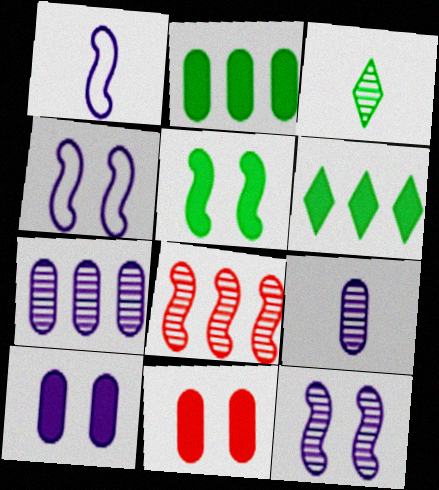[[1, 5, 8]]